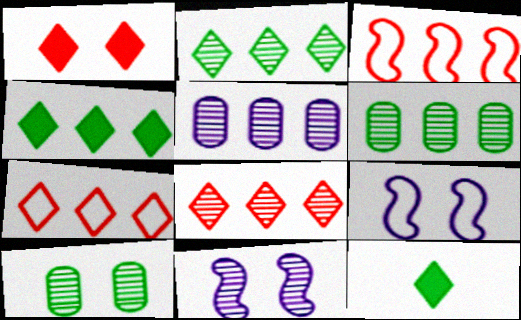[[1, 9, 10], 
[3, 4, 5]]